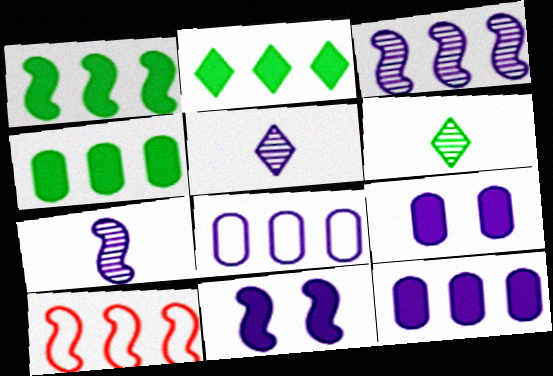[[1, 2, 4], 
[1, 3, 10], 
[5, 8, 11], 
[6, 9, 10]]